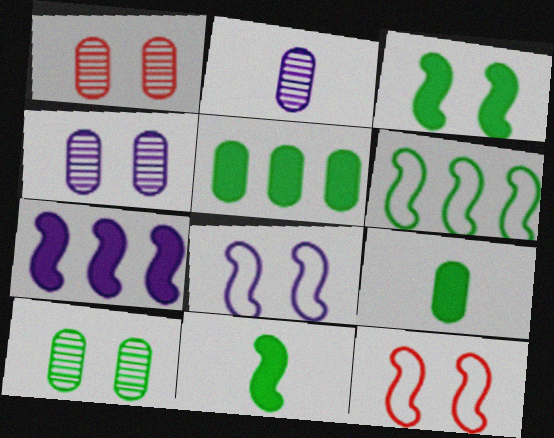[[1, 4, 10]]